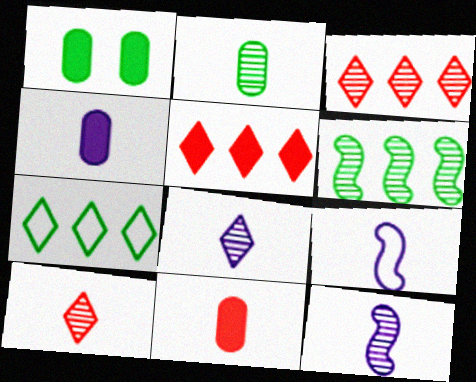[[1, 3, 9], 
[2, 10, 12], 
[4, 8, 9]]